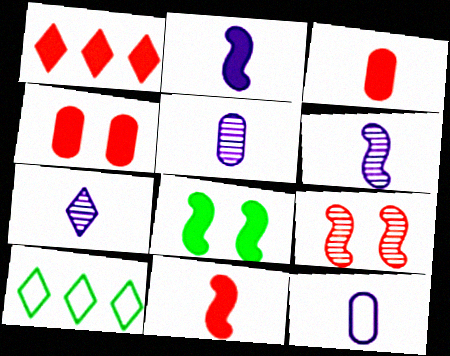[[1, 4, 11], 
[2, 7, 12], 
[4, 6, 10], 
[5, 6, 7]]